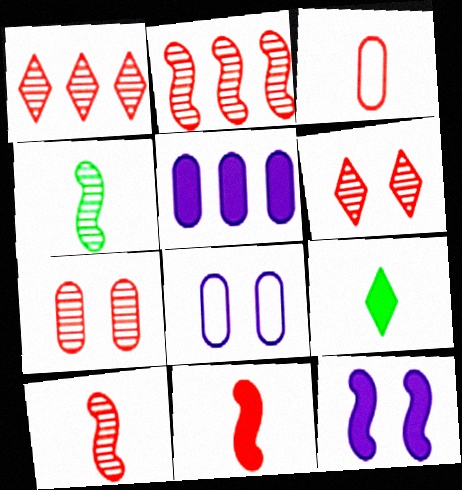[[1, 7, 10], 
[2, 8, 9]]